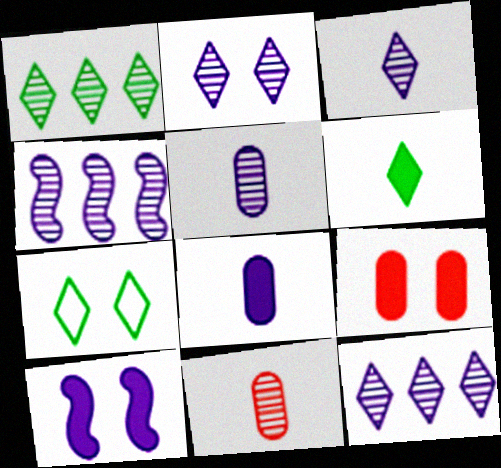[[1, 6, 7], 
[2, 3, 12], 
[2, 4, 5]]